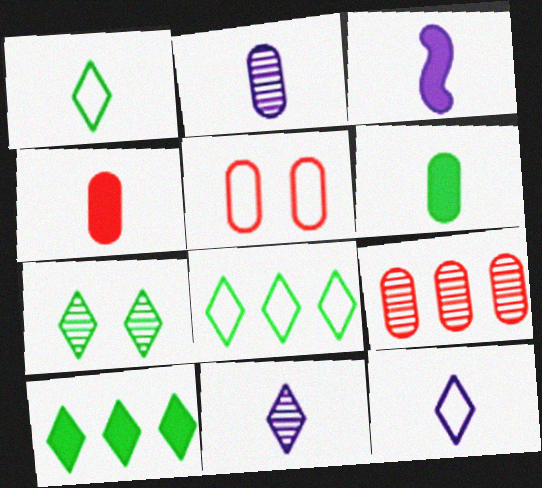[[1, 7, 10], 
[2, 3, 12], 
[4, 5, 9]]